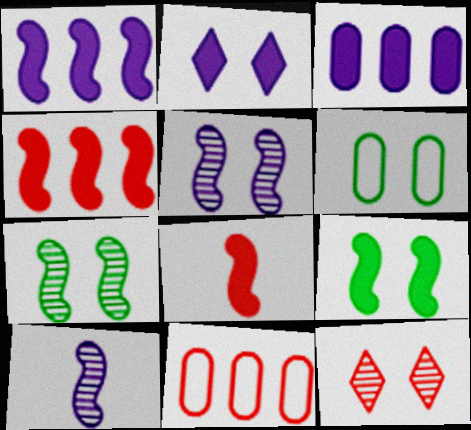[[1, 8, 9], 
[8, 11, 12]]